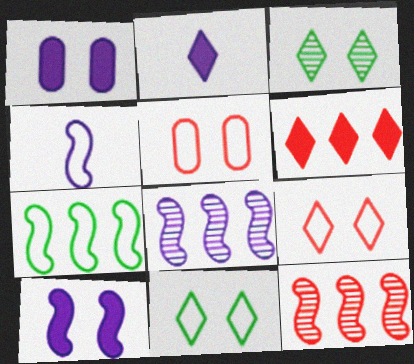[[3, 5, 10], 
[4, 8, 10]]